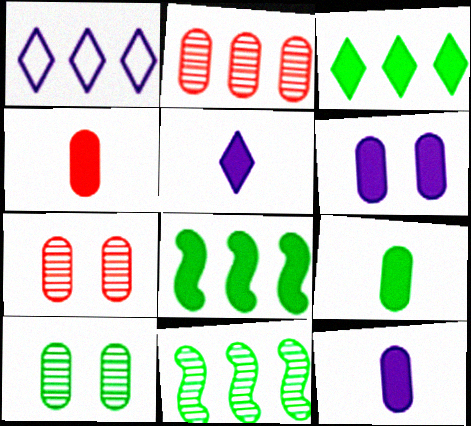[[1, 2, 8], 
[4, 9, 12]]